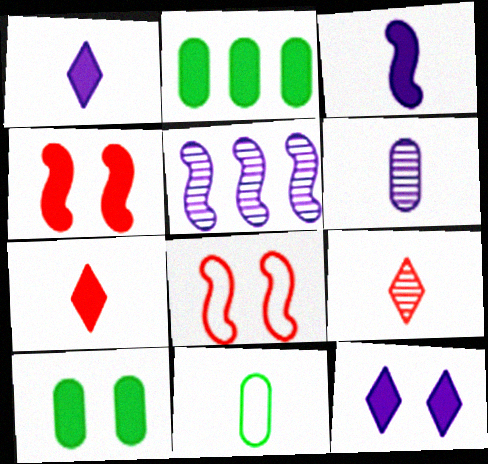[[1, 2, 4], 
[3, 9, 11], 
[4, 10, 12]]